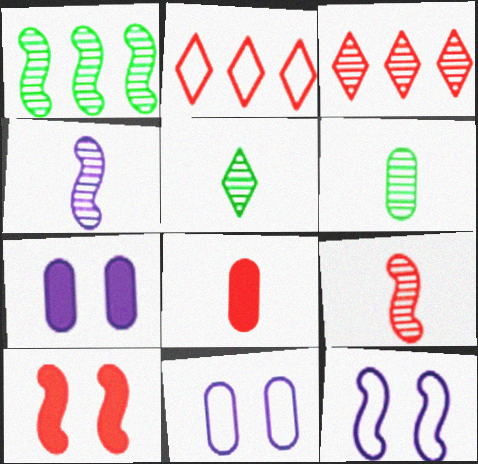[]